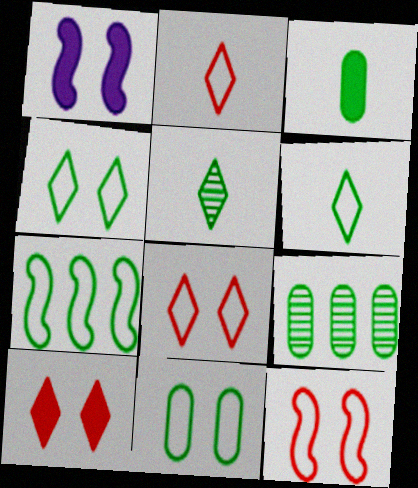[[1, 2, 9], 
[3, 9, 11], 
[6, 7, 11]]